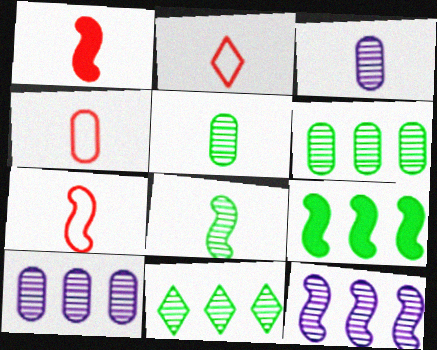[[2, 4, 7]]